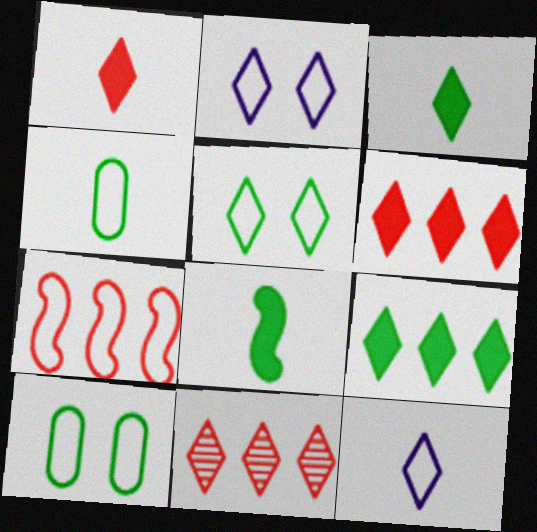[[2, 3, 11], 
[2, 4, 7], 
[7, 10, 12]]